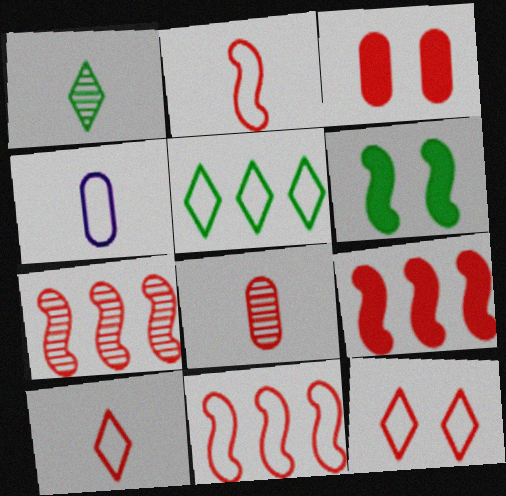[[3, 7, 10], 
[7, 9, 11], 
[8, 9, 12]]